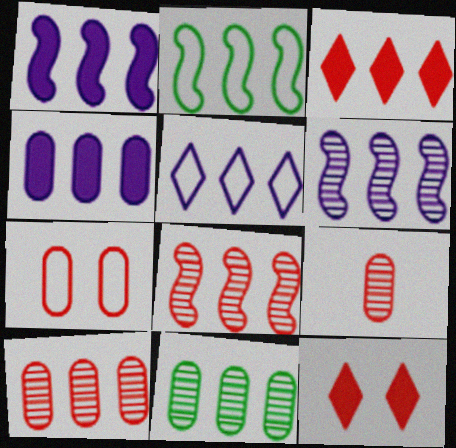[[1, 2, 8], 
[4, 5, 6]]